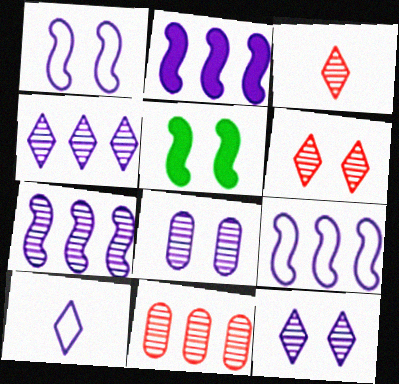[[2, 7, 9], 
[2, 8, 10], 
[5, 10, 11]]